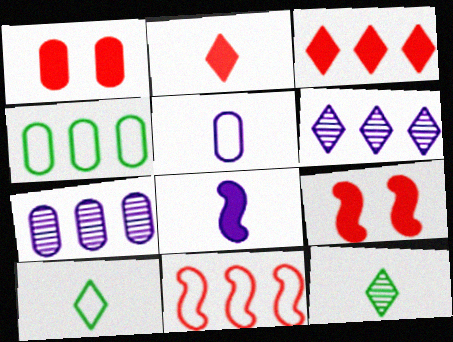[[7, 9, 10]]